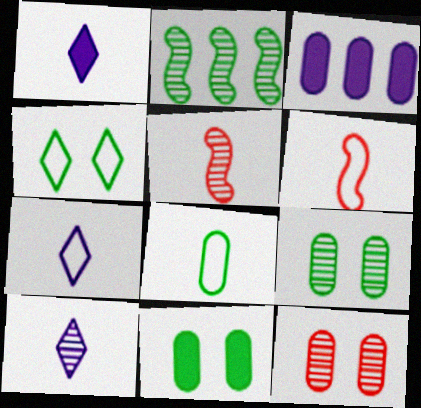[[1, 5, 8], 
[1, 7, 10], 
[2, 10, 12], 
[3, 4, 5], 
[3, 8, 12], 
[6, 7, 8]]